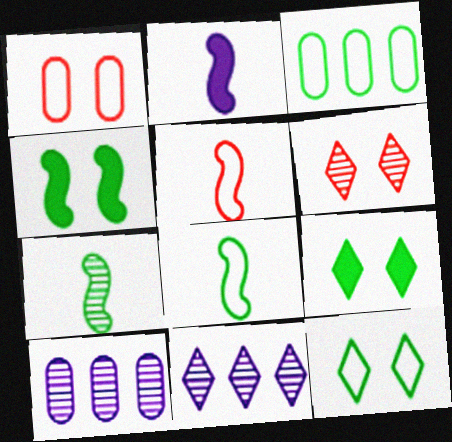[[2, 3, 6], 
[2, 5, 7], 
[3, 7, 9], 
[3, 8, 12], 
[5, 9, 10], 
[6, 7, 10]]